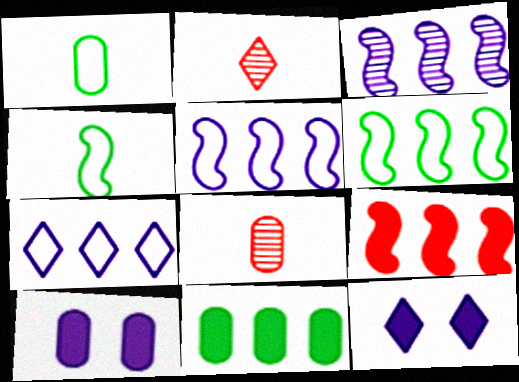[[2, 6, 10], 
[3, 6, 9], 
[6, 8, 12]]